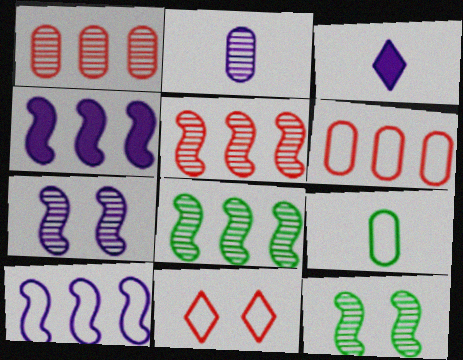[[3, 6, 12], 
[9, 10, 11]]